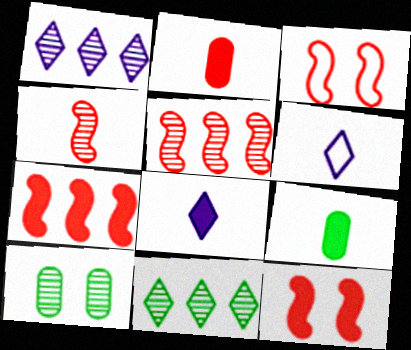[[1, 3, 9], 
[1, 4, 10], 
[3, 4, 7], 
[4, 6, 9], 
[6, 7, 10]]